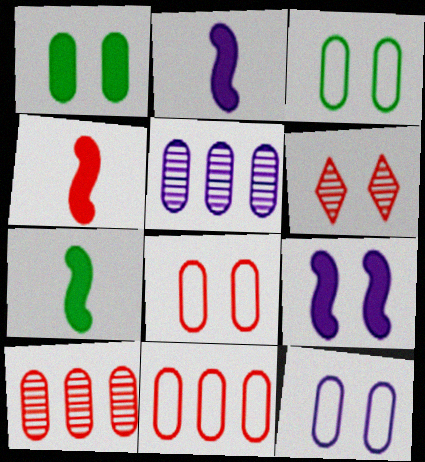[[2, 4, 7], 
[3, 6, 9], 
[3, 8, 12], 
[4, 6, 11]]